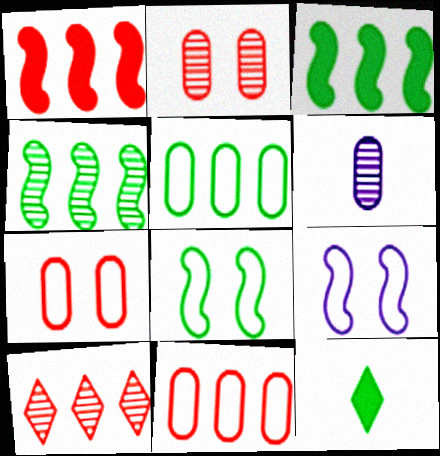[[1, 10, 11]]